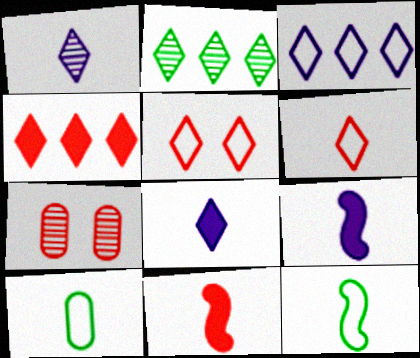[[1, 10, 11], 
[2, 3, 4], 
[2, 5, 8]]